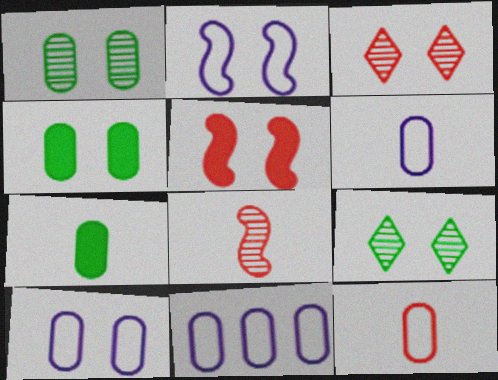[[2, 3, 4], 
[5, 9, 10], 
[6, 10, 11]]